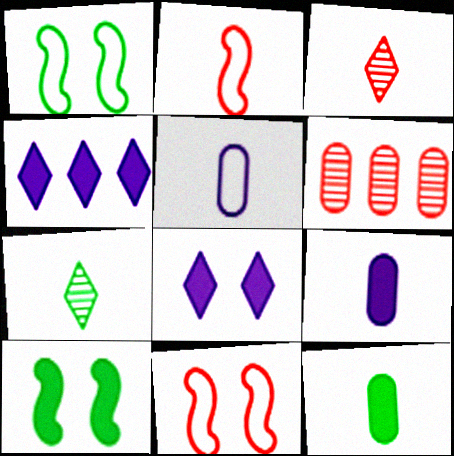[[2, 7, 9]]